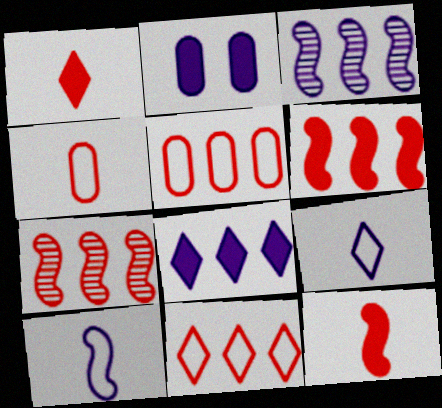[[2, 3, 9]]